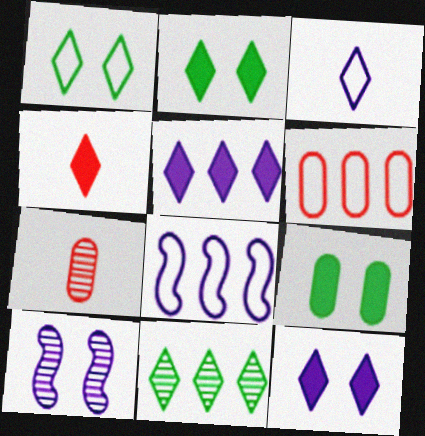[[2, 4, 5], 
[2, 7, 8], 
[7, 10, 11]]